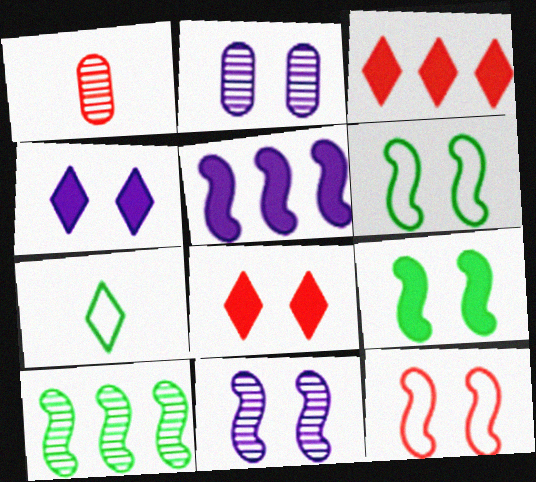[[1, 3, 12], 
[2, 6, 8], 
[9, 11, 12]]